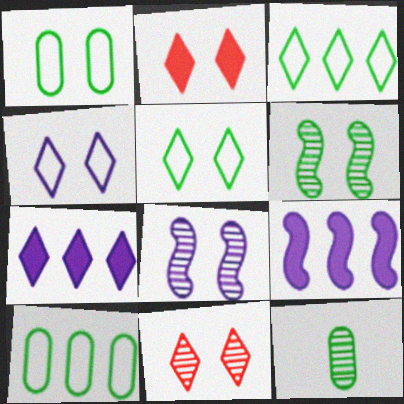[[1, 2, 8]]